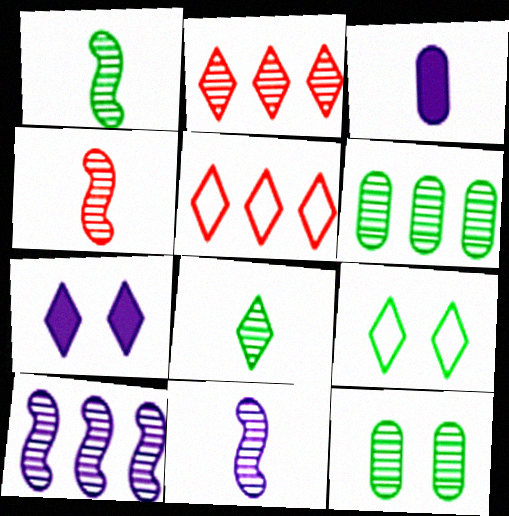[[1, 4, 11], 
[2, 6, 10], 
[2, 11, 12], 
[5, 7, 8]]